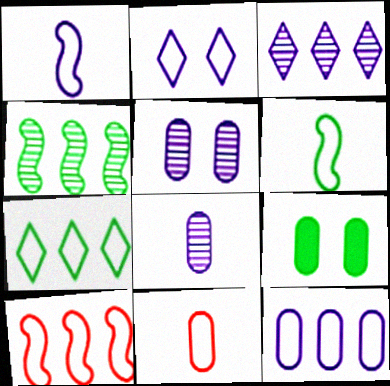[[1, 2, 12], 
[7, 10, 12]]